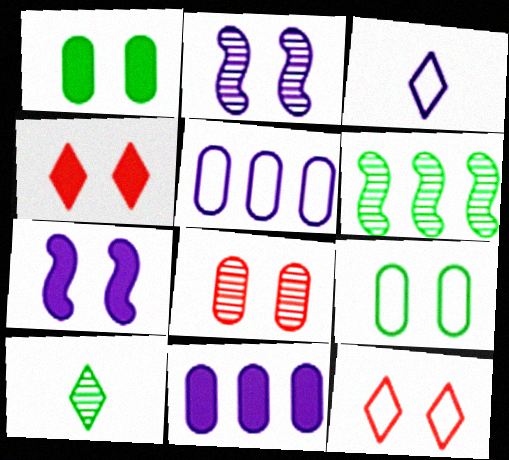[[1, 2, 12], 
[1, 4, 7], 
[2, 3, 11], 
[2, 4, 9]]